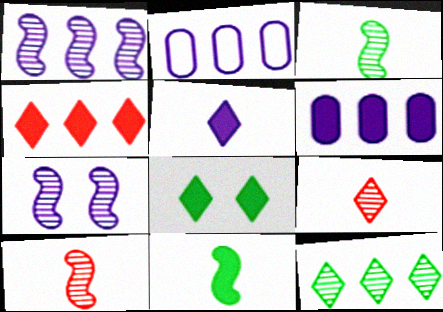[[2, 5, 7], 
[2, 8, 10], 
[4, 5, 8]]